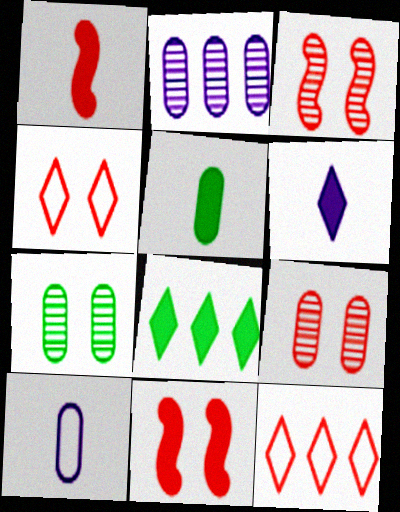[[1, 5, 6], 
[1, 9, 12], 
[3, 8, 10], 
[4, 9, 11]]